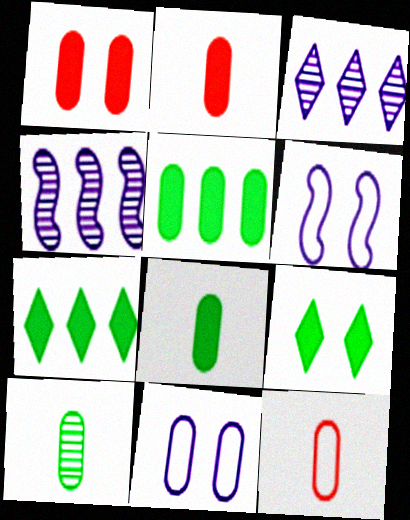[[4, 9, 12]]